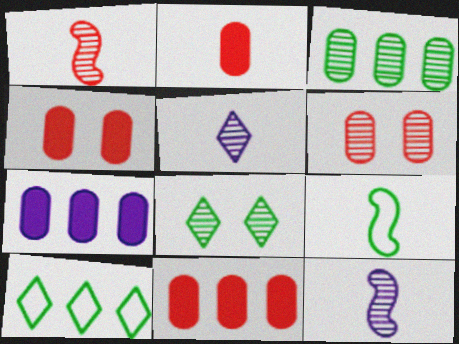[[2, 4, 11], 
[2, 5, 9], 
[4, 10, 12]]